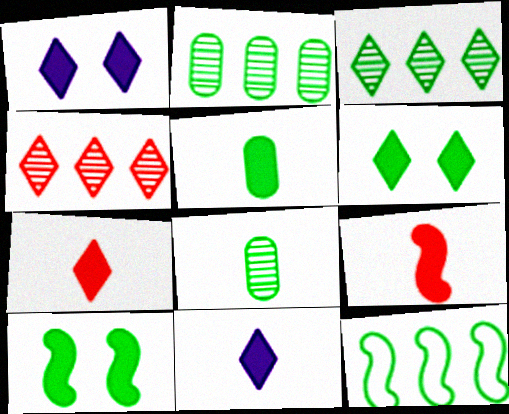[[5, 9, 11], 
[6, 8, 12]]